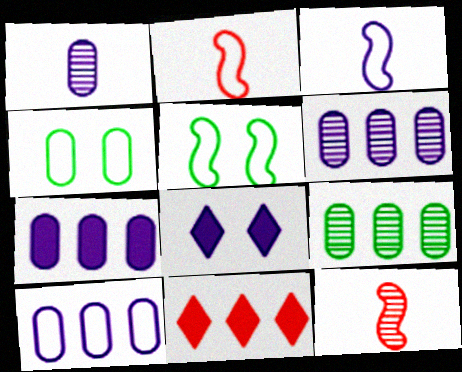[[1, 5, 11], 
[2, 8, 9], 
[3, 6, 8], 
[6, 7, 10]]